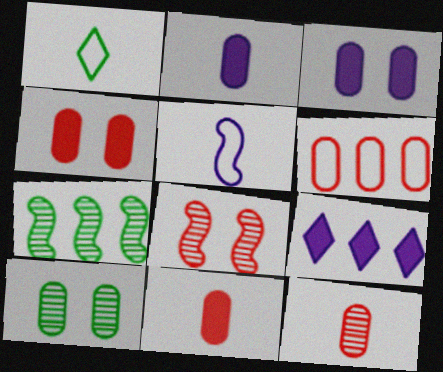[[2, 6, 10], 
[4, 6, 12], 
[6, 7, 9]]